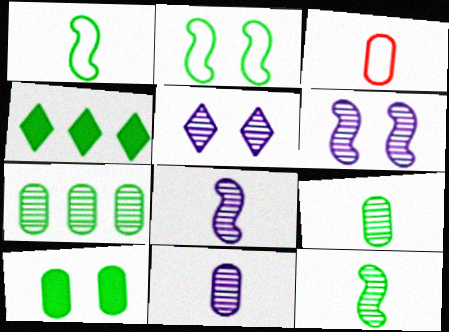[[2, 4, 9], 
[3, 4, 6]]